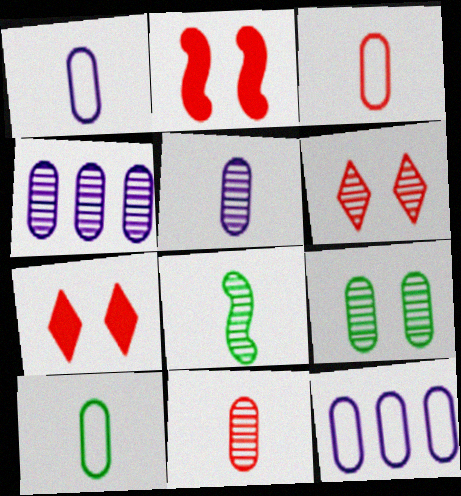[[1, 3, 10], 
[4, 6, 8], 
[4, 9, 11], 
[7, 8, 12]]